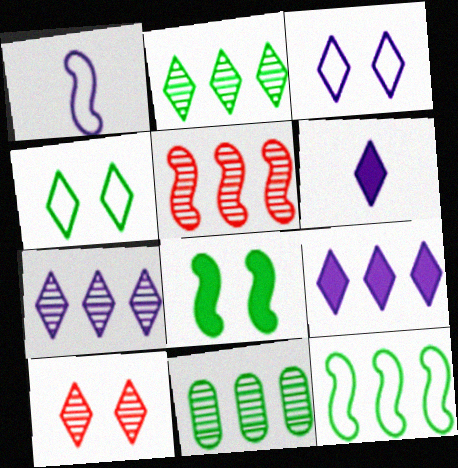[[1, 5, 8], 
[3, 6, 7], 
[5, 7, 11]]